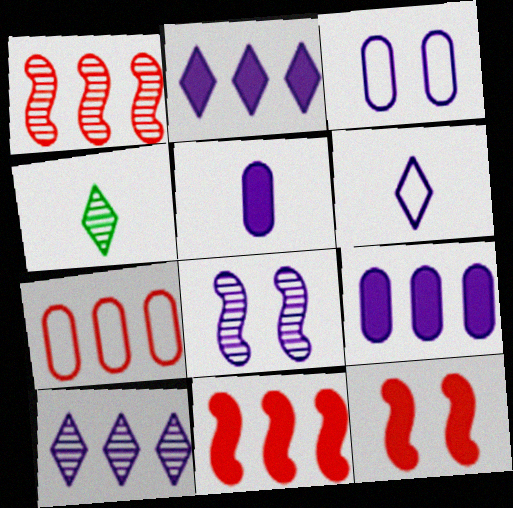[[3, 4, 11], 
[6, 8, 9]]